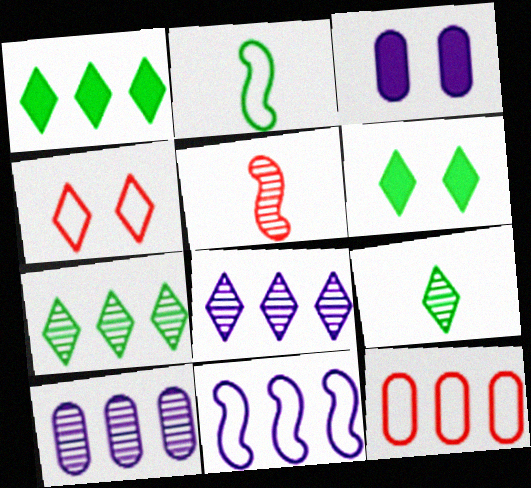[]